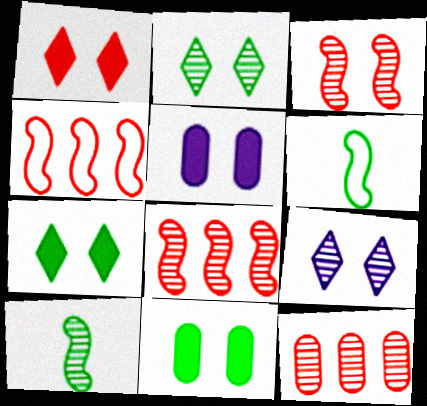[[9, 10, 12]]